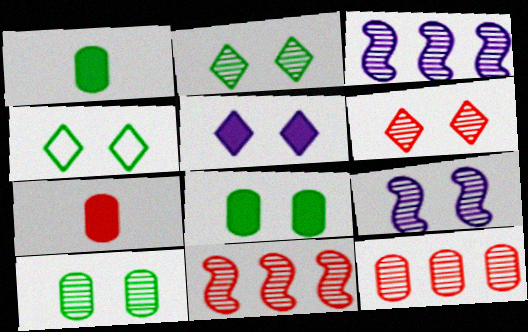[[3, 4, 7], 
[4, 5, 6], 
[6, 9, 10]]